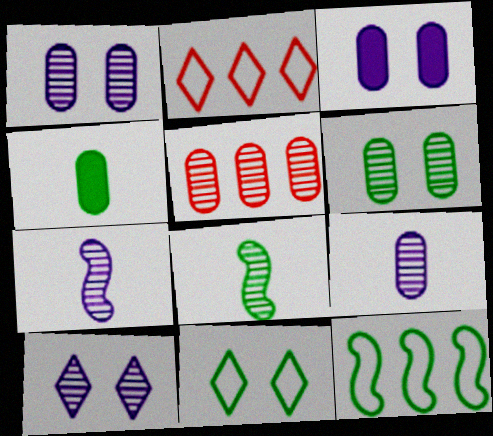[[2, 3, 8], 
[5, 6, 9], 
[5, 8, 10]]